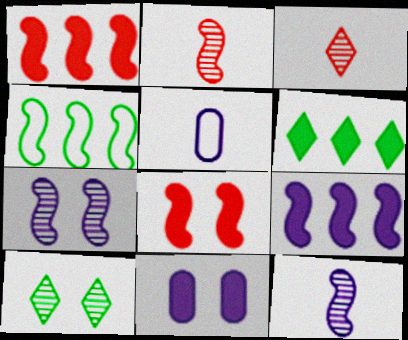[[1, 5, 10], 
[3, 4, 11], 
[4, 8, 12]]